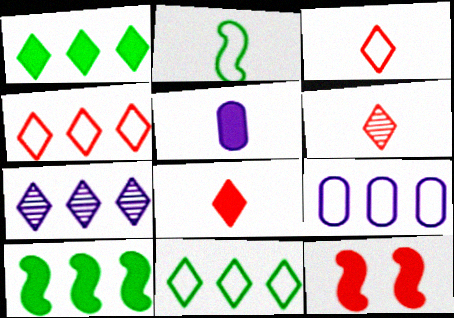[[1, 4, 7], 
[1, 5, 12], 
[2, 5, 6], 
[3, 6, 8]]